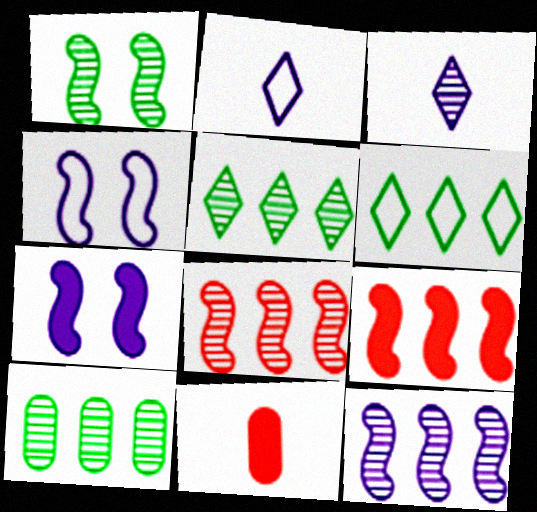[[4, 5, 11]]